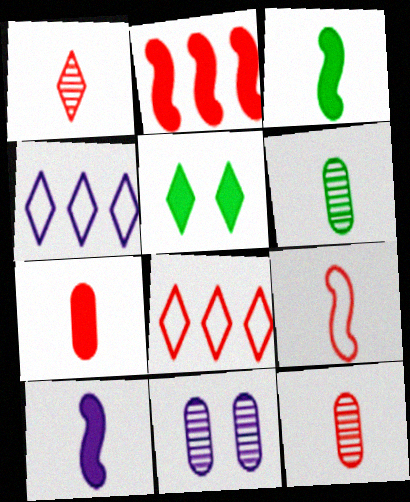[[1, 4, 5], 
[1, 7, 9], 
[3, 8, 11], 
[4, 10, 11]]